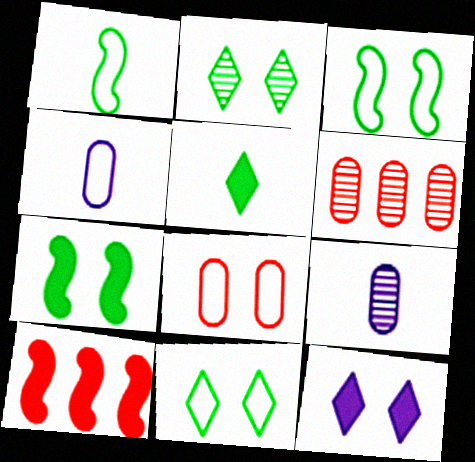[[1, 6, 12], 
[2, 4, 10], 
[9, 10, 11]]